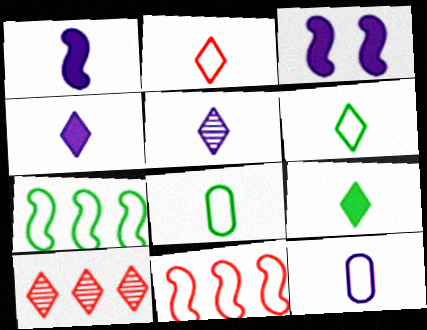[[1, 5, 12], 
[2, 5, 9], 
[3, 8, 10]]